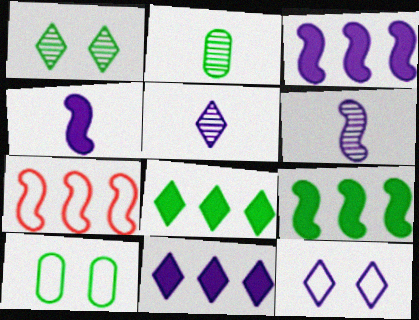[[5, 11, 12]]